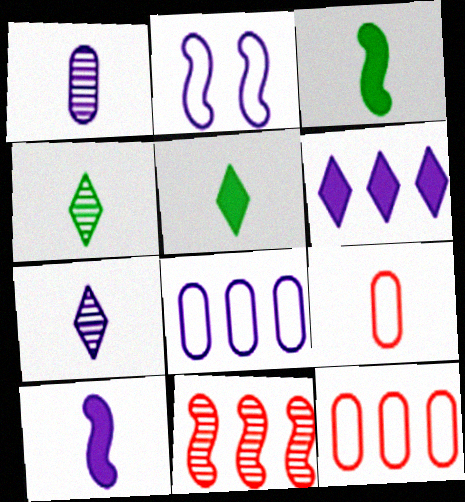[[1, 2, 6], 
[2, 3, 11], 
[3, 7, 9], 
[4, 9, 10]]